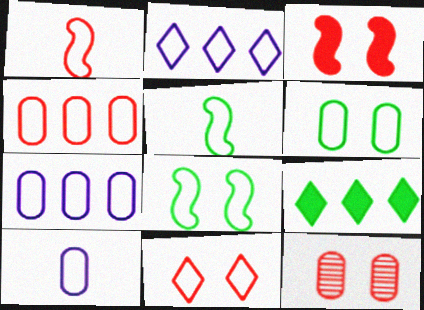[[1, 2, 6], 
[1, 4, 11], 
[3, 11, 12], 
[4, 6, 10], 
[5, 7, 11]]